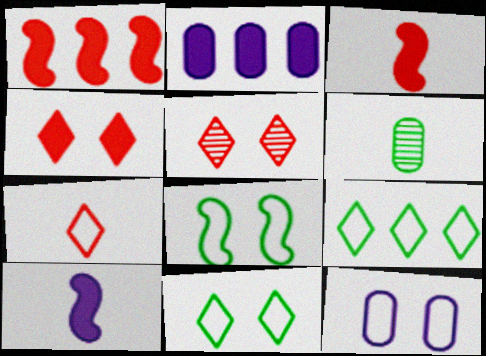[[6, 7, 10]]